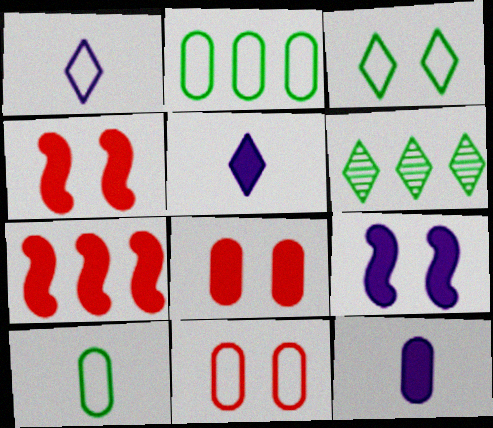[]